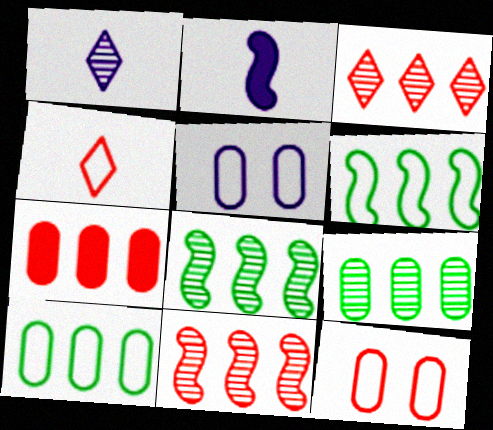[[4, 5, 6]]